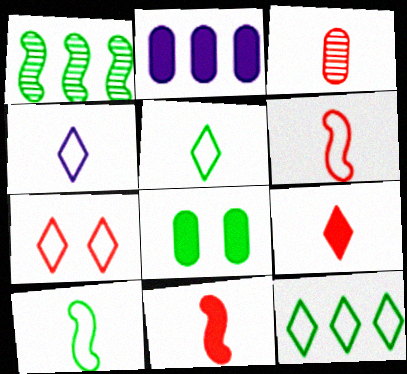[[1, 5, 8], 
[3, 6, 9], 
[4, 7, 12]]